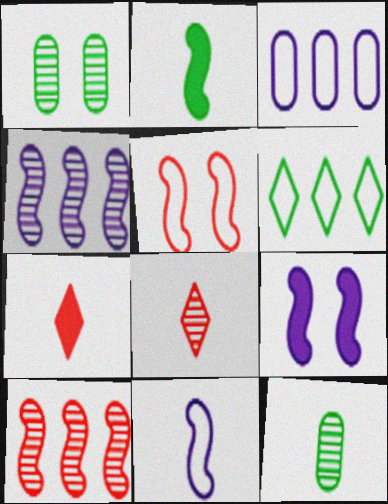[[1, 2, 6], 
[1, 4, 8], 
[2, 4, 5], 
[4, 9, 11], 
[7, 11, 12]]